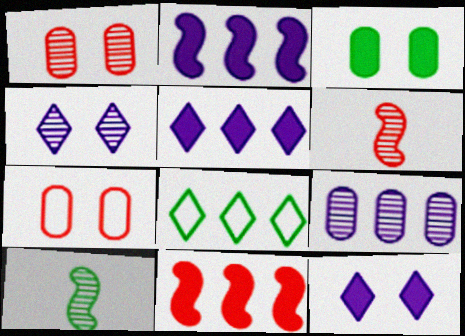[[3, 8, 10], 
[5, 7, 10], 
[8, 9, 11]]